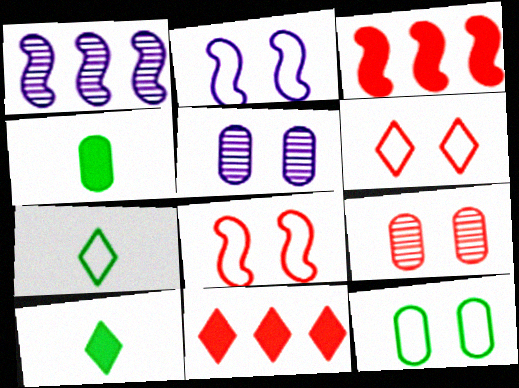[[1, 4, 6], 
[2, 6, 12], 
[3, 5, 7]]